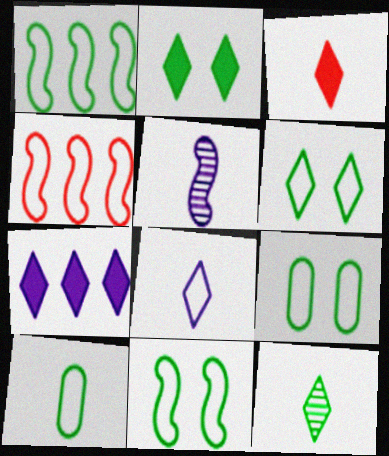[[1, 6, 10], 
[2, 3, 7], 
[3, 5, 10], 
[3, 8, 12], 
[4, 8, 9], 
[6, 9, 11]]